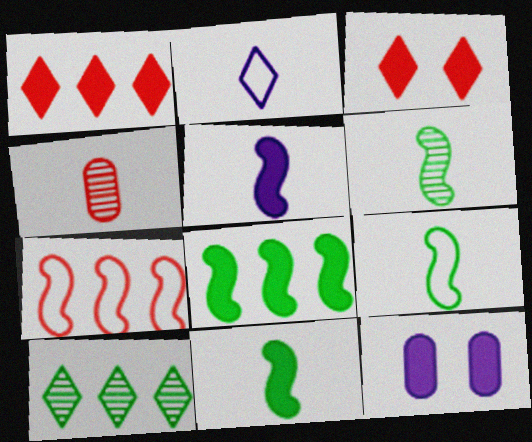[[1, 11, 12], 
[2, 3, 10], 
[2, 4, 11], 
[3, 4, 7], 
[6, 9, 11]]